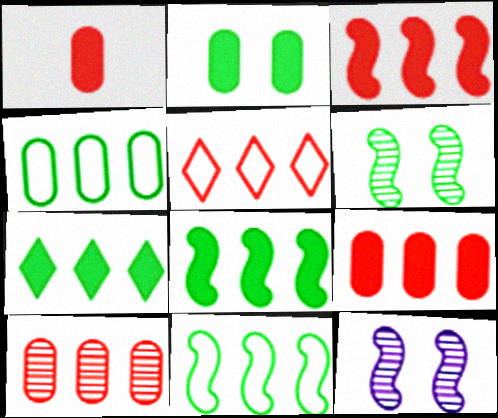[[3, 5, 10]]